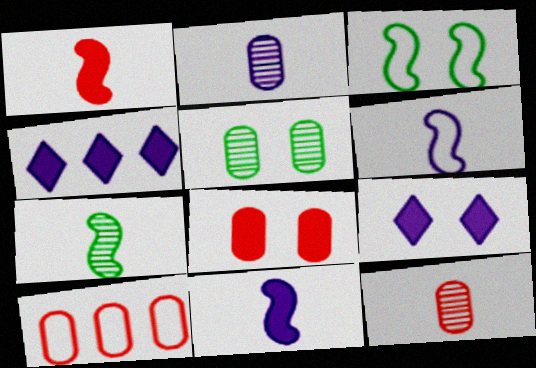[[1, 6, 7], 
[3, 4, 12], 
[7, 9, 10], 
[8, 10, 12]]